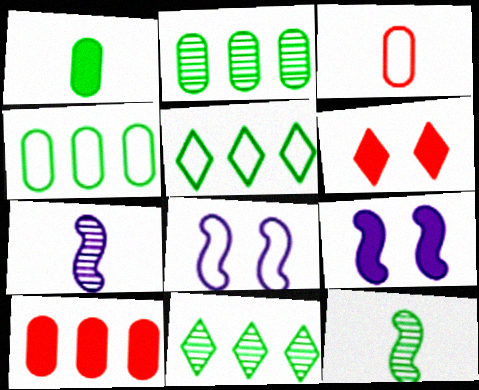[[3, 5, 8], 
[3, 9, 11], 
[4, 6, 7]]